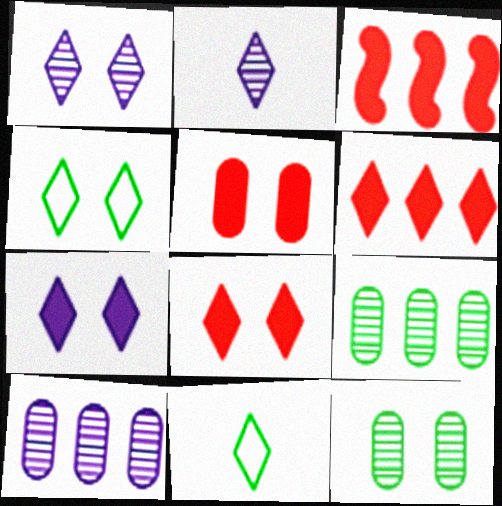[[1, 4, 8], 
[1, 6, 11], 
[2, 4, 6]]